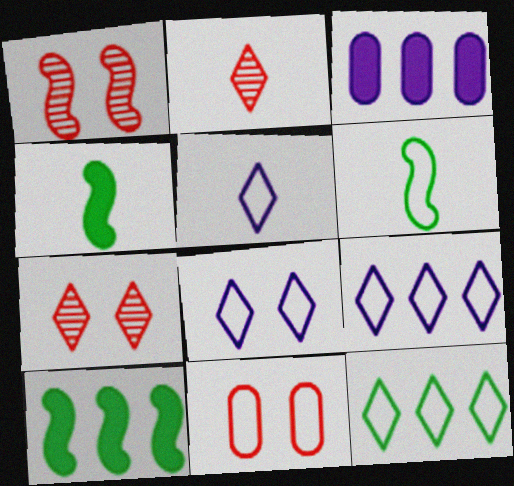[[3, 6, 7], 
[5, 8, 9], 
[6, 9, 11]]